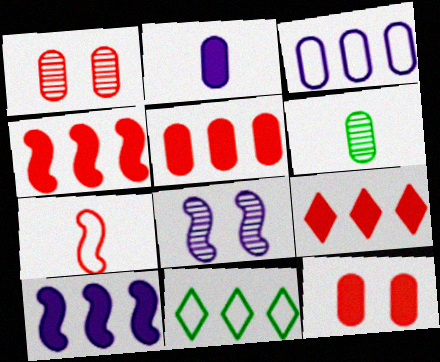[[1, 7, 9], 
[3, 6, 12], 
[4, 5, 9]]